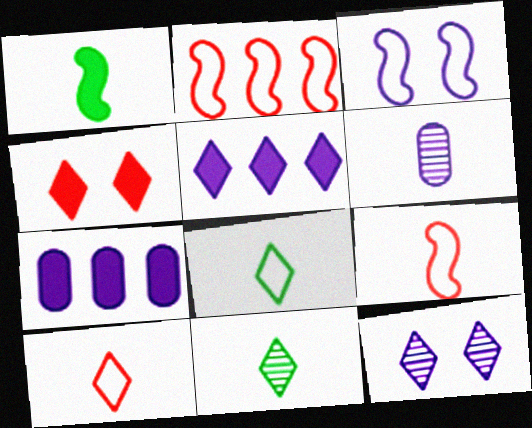[[1, 4, 7], 
[1, 6, 10], 
[3, 5, 6]]